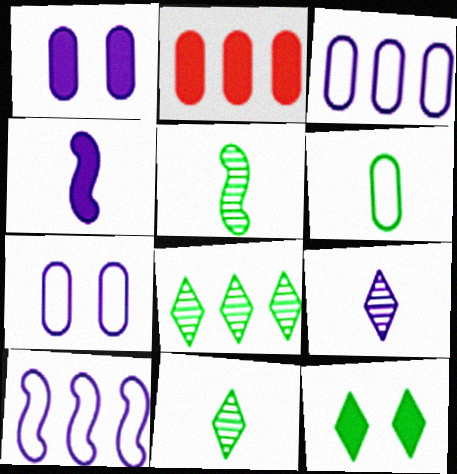[[1, 9, 10], 
[2, 4, 12], 
[2, 8, 10]]